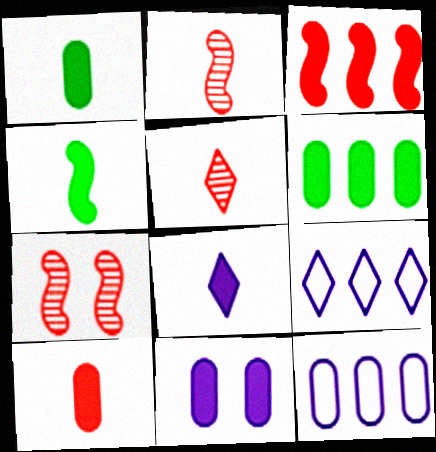[[1, 7, 9], 
[4, 8, 10], 
[6, 10, 11]]